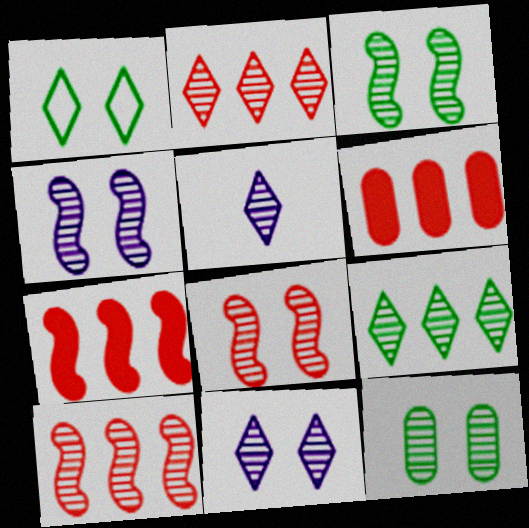[[3, 4, 8], 
[5, 10, 12], 
[8, 11, 12]]